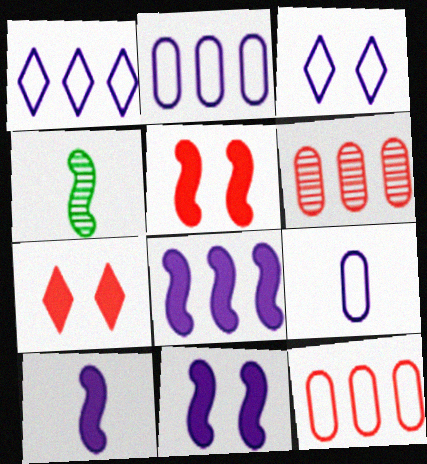[[2, 4, 7], 
[8, 10, 11]]